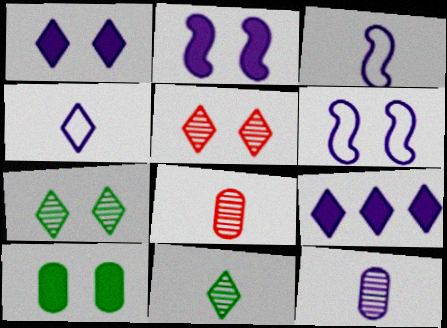[[5, 6, 10], 
[6, 9, 12]]